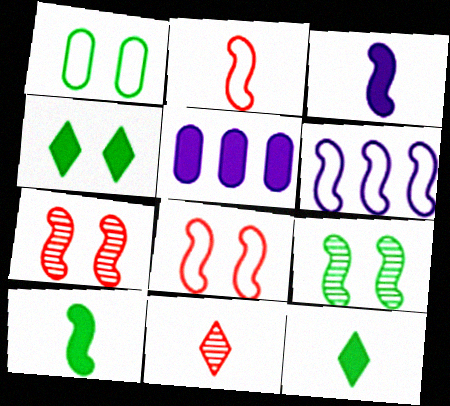[[1, 4, 9], 
[6, 7, 10]]